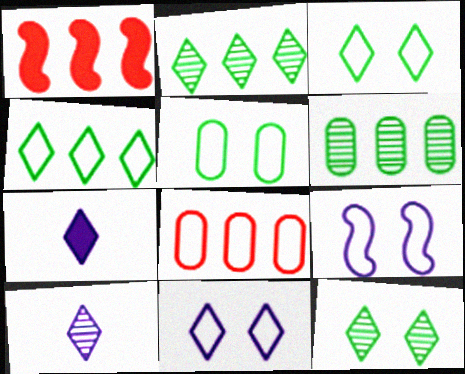[[1, 5, 10]]